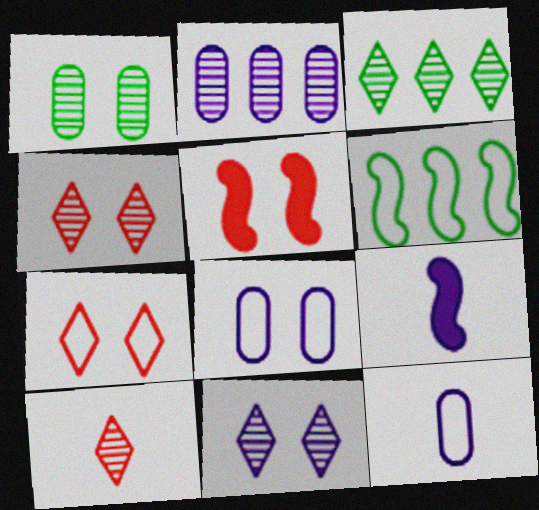[[3, 5, 12], 
[3, 10, 11], 
[6, 7, 12]]